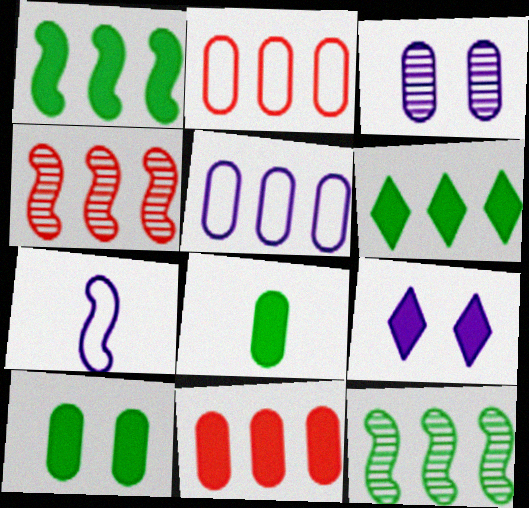[[2, 3, 8], 
[4, 5, 6]]